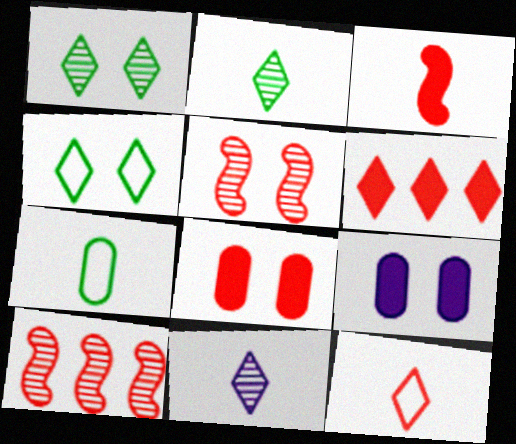[[3, 6, 8], 
[3, 7, 11], 
[4, 5, 9], 
[4, 6, 11], 
[8, 10, 12]]